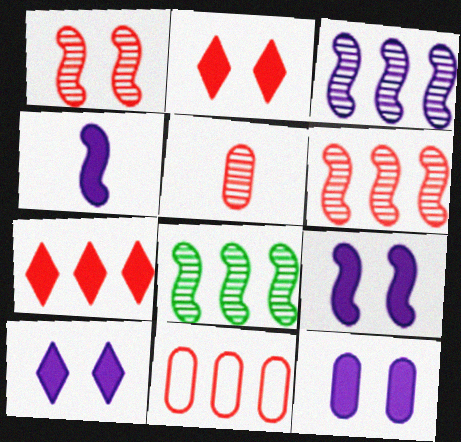[[3, 6, 8], 
[6, 7, 11], 
[9, 10, 12]]